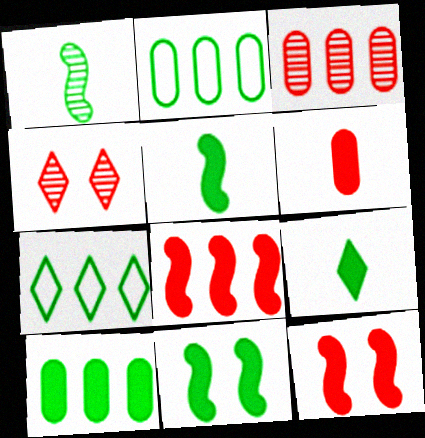[[9, 10, 11]]